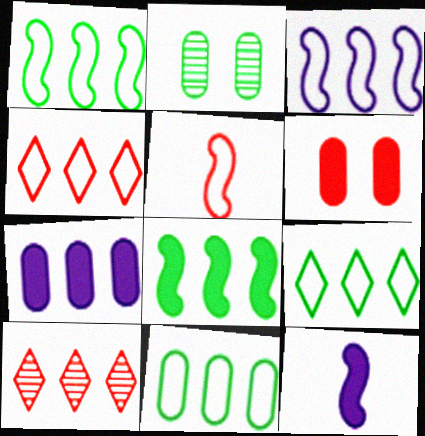[[1, 7, 10], 
[1, 9, 11], 
[2, 4, 12], 
[3, 4, 11], 
[5, 6, 10]]